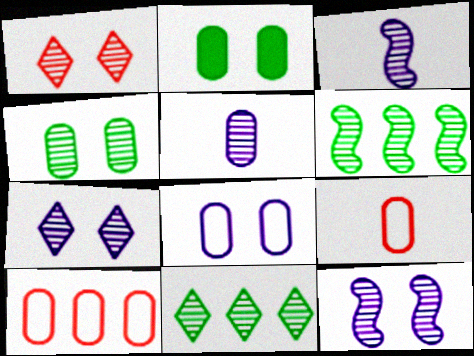[[1, 4, 12], 
[1, 5, 6], 
[2, 5, 10]]